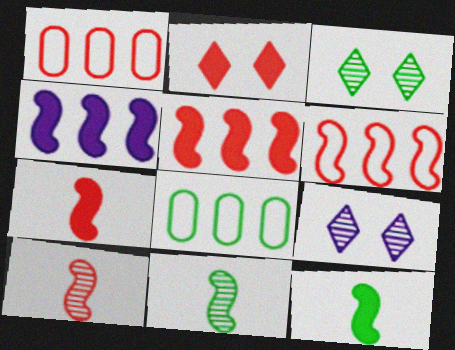[[1, 2, 10], 
[1, 9, 12], 
[3, 8, 12], 
[7, 8, 9]]